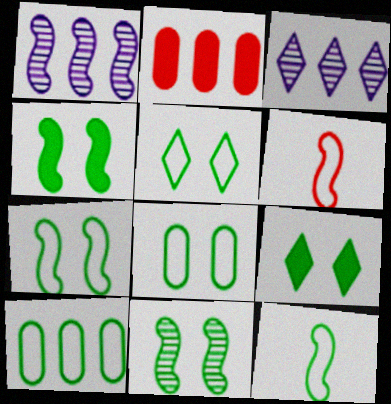[[1, 4, 6], 
[4, 7, 11], 
[5, 7, 8], 
[5, 10, 12], 
[8, 9, 11]]